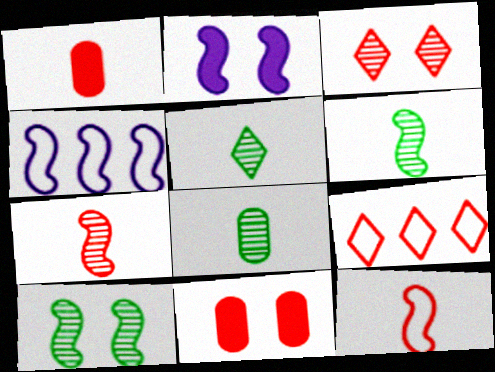[[2, 8, 9], 
[4, 5, 11], 
[5, 6, 8], 
[7, 9, 11]]